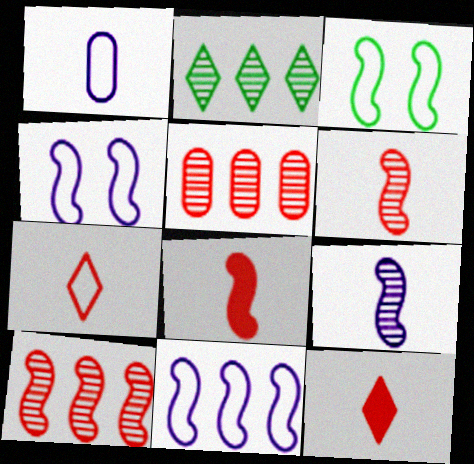[]